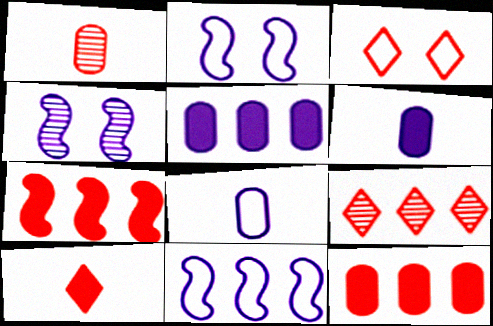[[1, 3, 7], 
[3, 9, 10]]